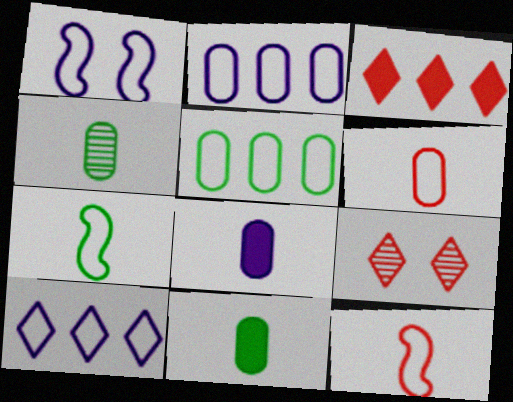[[1, 3, 4], 
[4, 6, 8]]